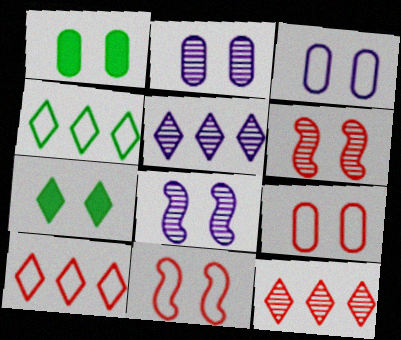[[1, 2, 9], 
[2, 7, 11], 
[3, 6, 7], 
[7, 8, 9]]